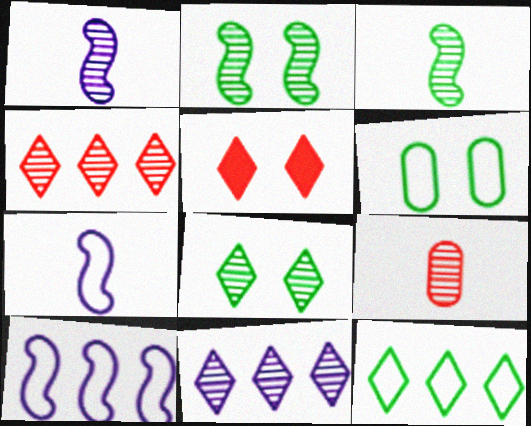[[2, 9, 11]]